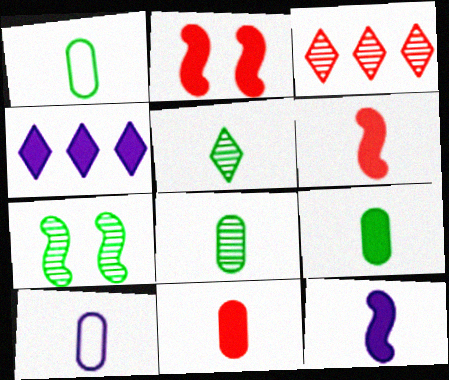[[1, 8, 9], 
[2, 4, 9], 
[5, 6, 10], 
[8, 10, 11]]